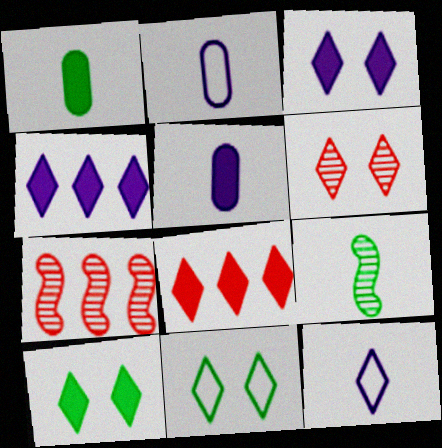[[2, 7, 10], 
[3, 6, 11], 
[5, 7, 11]]